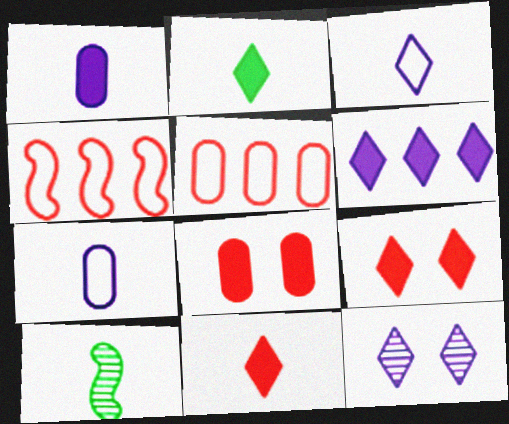[[2, 6, 9], 
[3, 6, 12], 
[7, 10, 11]]